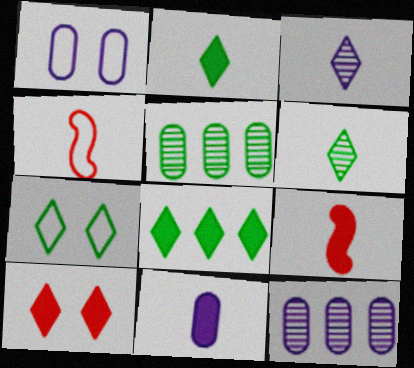[[1, 11, 12], 
[2, 9, 11], 
[4, 6, 11], 
[6, 7, 8], 
[7, 9, 12]]